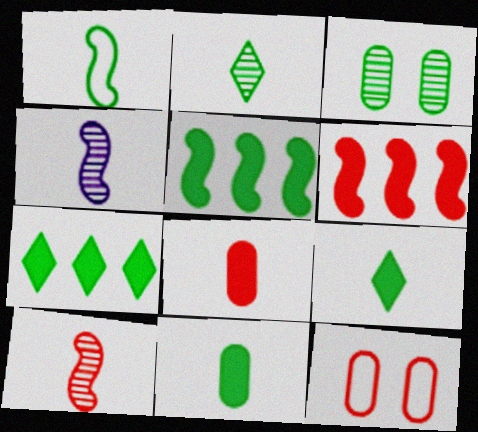[[1, 2, 11], 
[1, 3, 7], 
[4, 7, 12]]